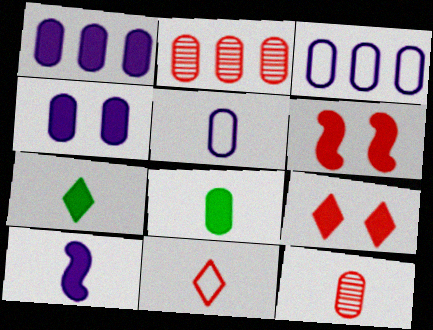[[1, 6, 7], 
[2, 6, 11], 
[5, 8, 12]]